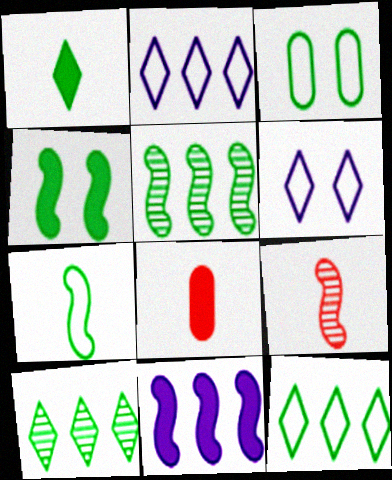[[1, 3, 5], 
[3, 7, 12], 
[4, 5, 7], 
[5, 6, 8]]